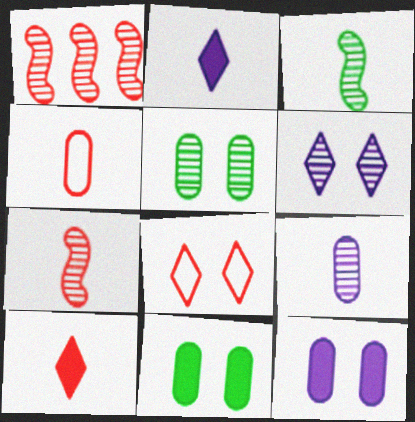[[2, 3, 4], 
[4, 7, 10]]